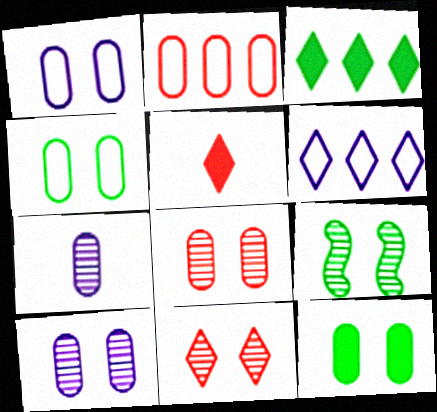[[1, 8, 12], 
[2, 7, 12], 
[9, 10, 11]]